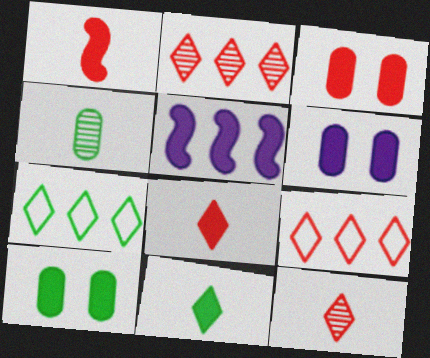[[3, 5, 11], 
[3, 6, 10], 
[5, 8, 10]]